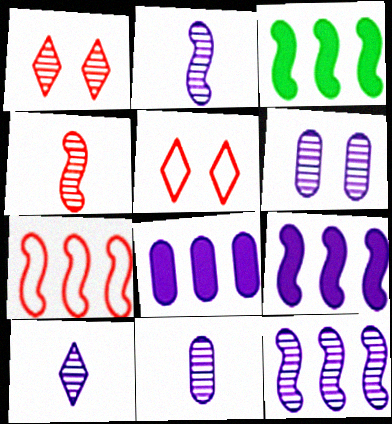[[2, 10, 11], 
[3, 5, 11], 
[3, 7, 12], 
[6, 10, 12]]